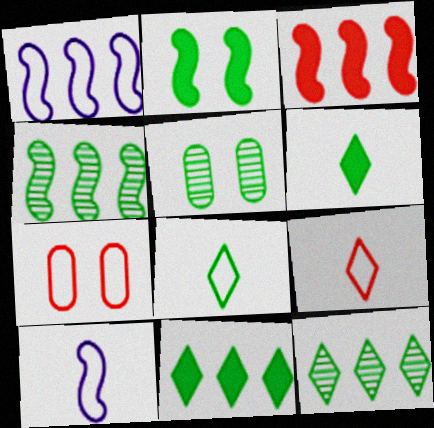[[1, 3, 4], 
[1, 7, 8]]